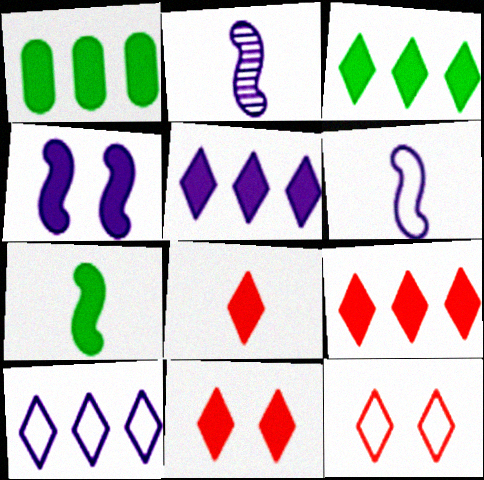[[1, 2, 12], 
[1, 4, 8], 
[3, 5, 9], 
[8, 9, 11]]